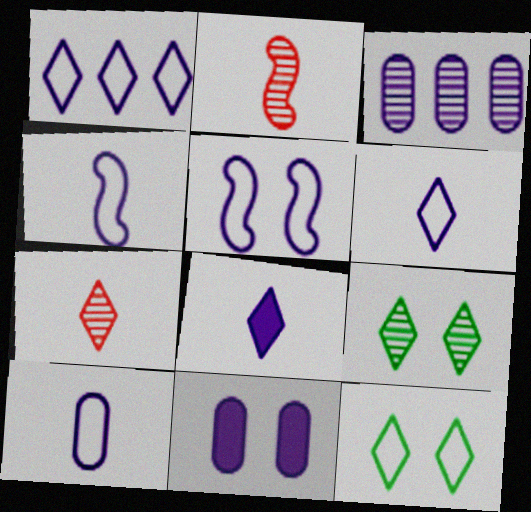[[1, 5, 10], 
[2, 3, 9], 
[3, 5, 8], 
[3, 10, 11], 
[4, 6, 10]]